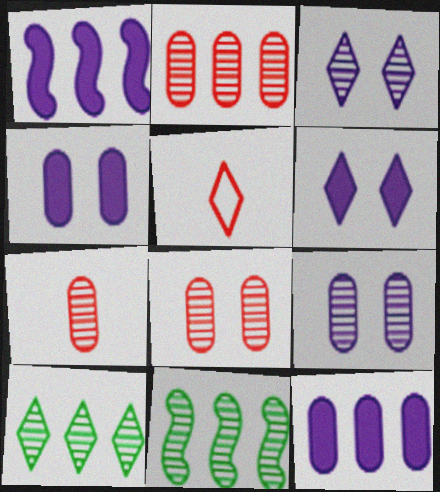[[2, 7, 8], 
[3, 7, 11], 
[4, 5, 11], 
[5, 6, 10]]